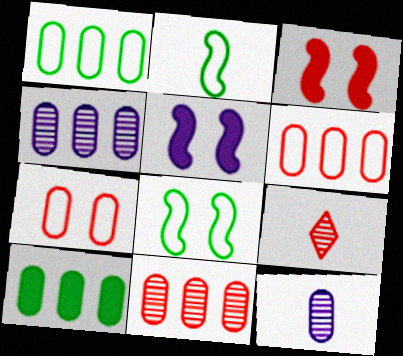[[1, 5, 9], 
[3, 6, 9], 
[4, 6, 10], 
[7, 10, 12]]